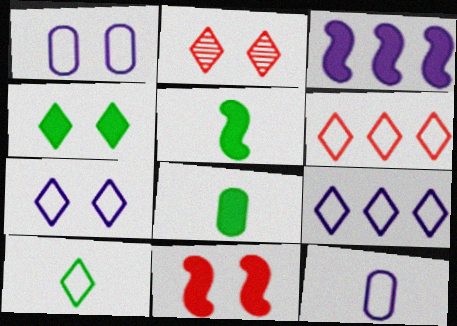[[2, 4, 7], 
[3, 5, 11], 
[6, 7, 10]]